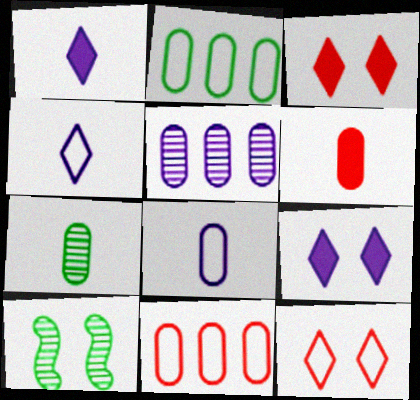[[1, 10, 11], 
[6, 7, 8]]